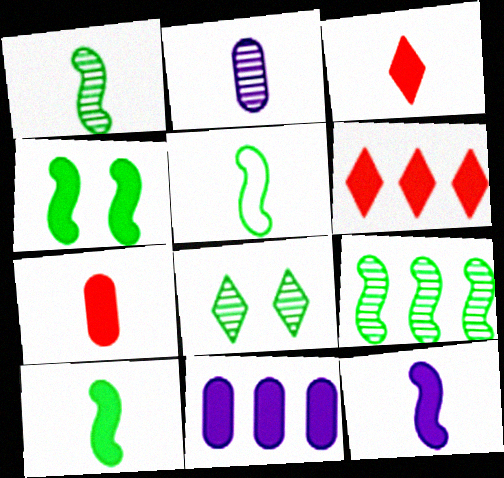[[1, 5, 10], 
[2, 3, 5], 
[3, 4, 11], 
[4, 5, 9]]